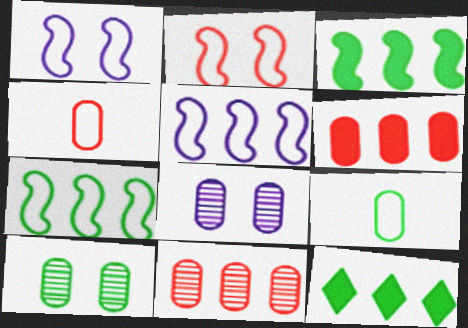[[5, 11, 12], 
[6, 8, 9]]